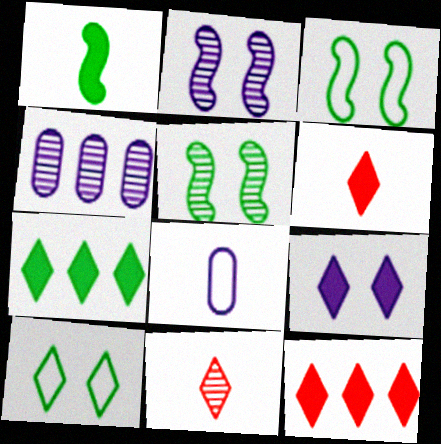[[1, 8, 11], 
[3, 4, 6], 
[4, 5, 11], 
[5, 8, 12], 
[6, 7, 9]]